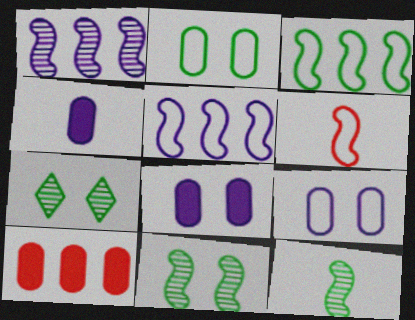[]